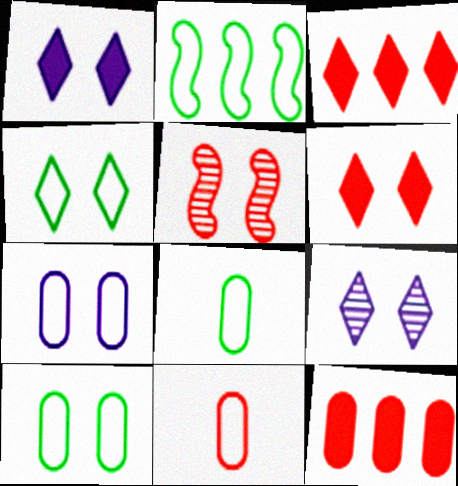[[1, 5, 10], 
[2, 4, 8], 
[3, 5, 11], 
[4, 6, 9]]